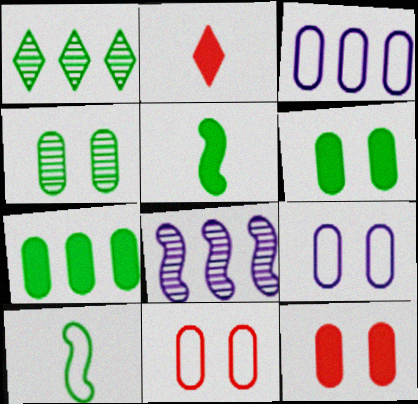[[1, 6, 10], 
[4, 9, 12]]